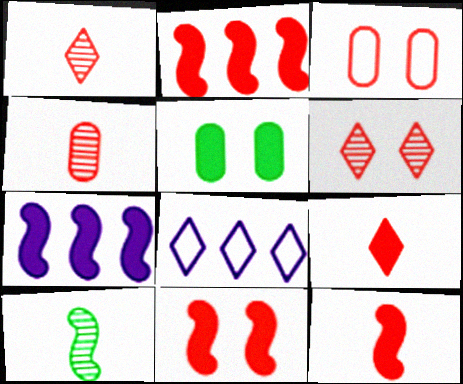[[1, 2, 3], 
[2, 11, 12], 
[3, 6, 11], 
[5, 7, 9]]